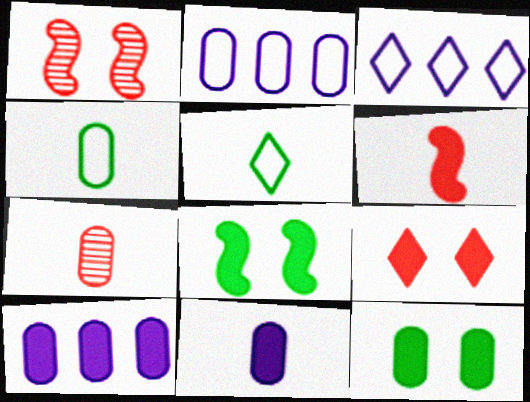[[1, 5, 10], 
[2, 7, 12], 
[3, 7, 8], 
[4, 7, 11]]